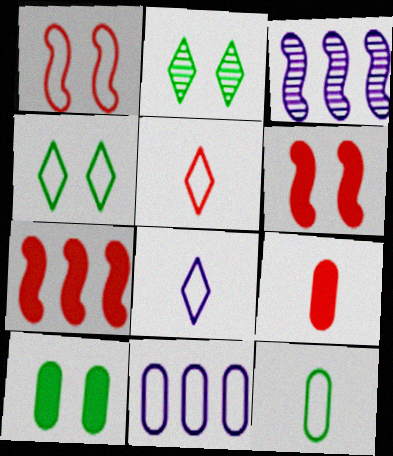[[3, 4, 9], 
[3, 5, 10]]